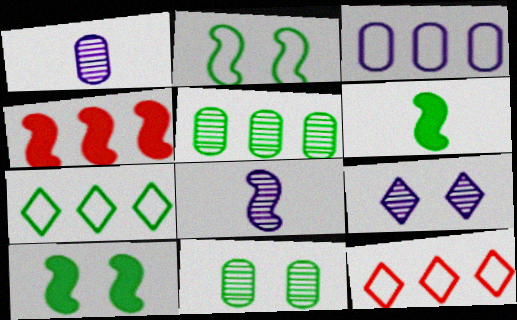[[1, 10, 12], 
[2, 4, 8], 
[6, 7, 11]]